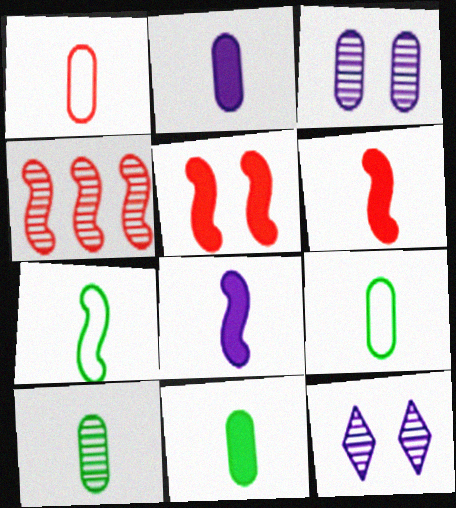[[1, 2, 10], 
[4, 10, 12], 
[9, 10, 11]]